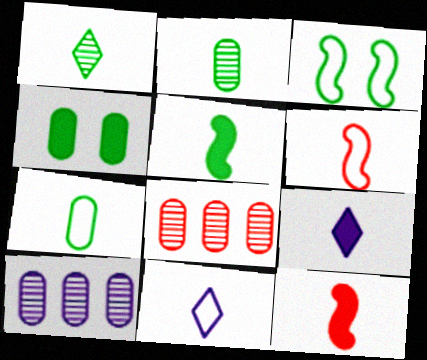[[1, 5, 7], 
[2, 6, 9], 
[2, 11, 12], 
[3, 8, 9], 
[6, 7, 11]]